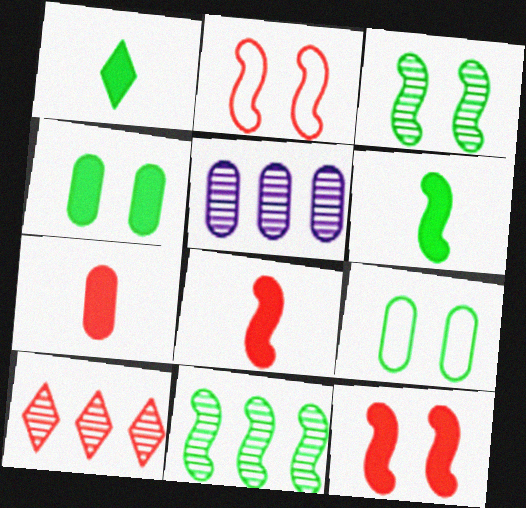[[1, 2, 5], 
[1, 9, 11], 
[2, 7, 10], 
[5, 7, 9], 
[5, 10, 11]]